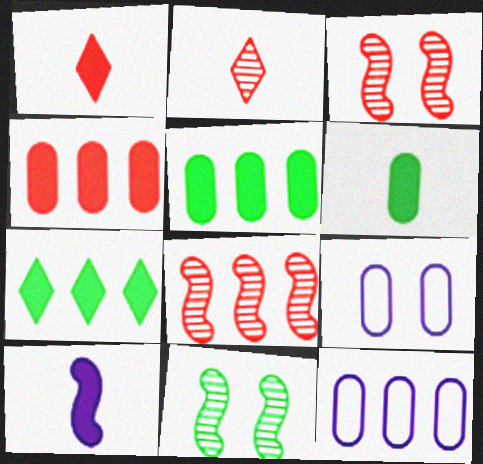[[1, 6, 10], 
[1, 11, 12], 
[7, 8, 12]]